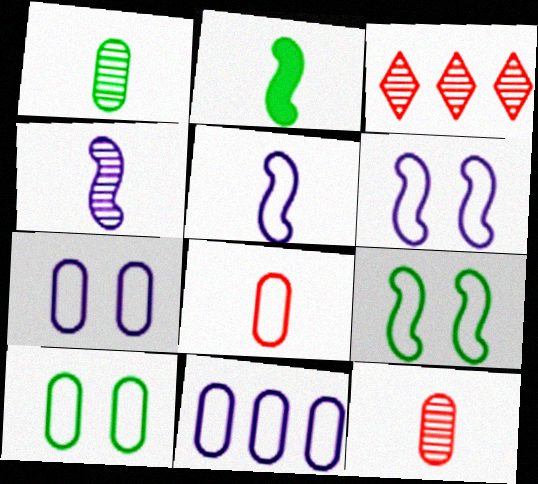[[2, 3, 7], 
[8, 10, 11]]